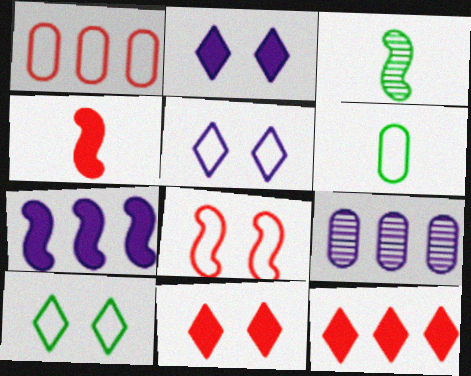[[1, 2, 3], 
[3, 7, 8], 
[4, 9, 10]]